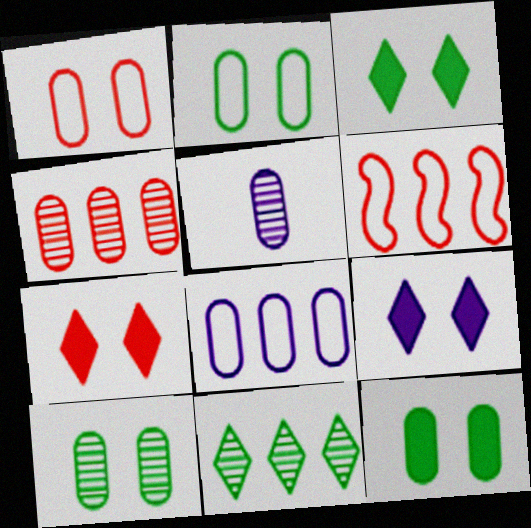[[2, 10, 12], 
[3, 5, 6], 
[3, 7, 9], 
[4, 5, 10]]